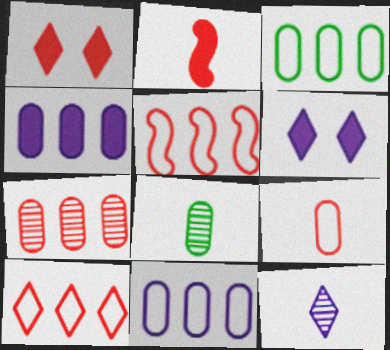[[3, 4, 7], 
[5, 6, 8]]